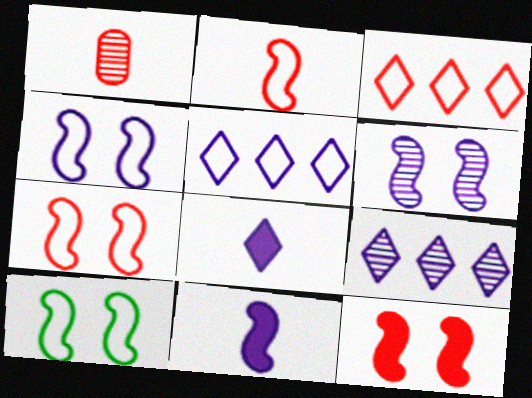[[1, 3, 12], 
[4, 7, 10], 
[6, 10, 12]]